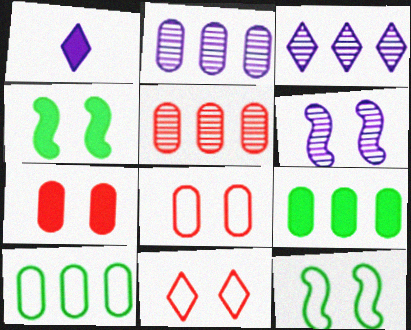[[1, 5, 12]]